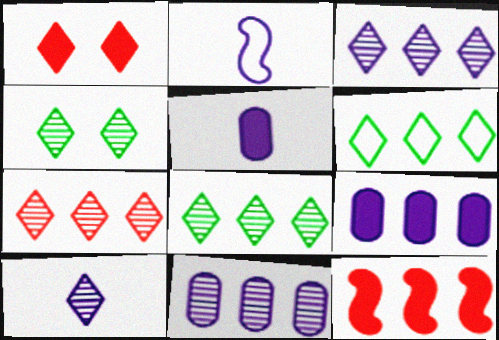[[1, 6, 10], 
[2, 5, 10], 
[3, 7, 8], 
[4, 7, 10], 
[6, 11, 12]]